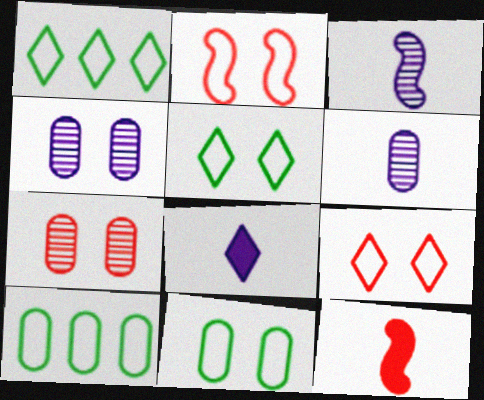[[1, 4, 12]]